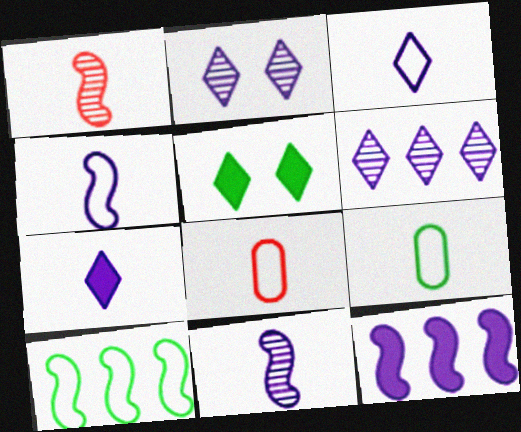[[1, 7, 9]]